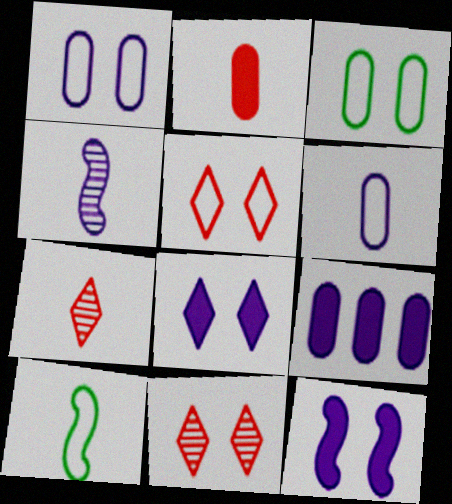[[3, 11, 12], 
[9, 10, 11]]